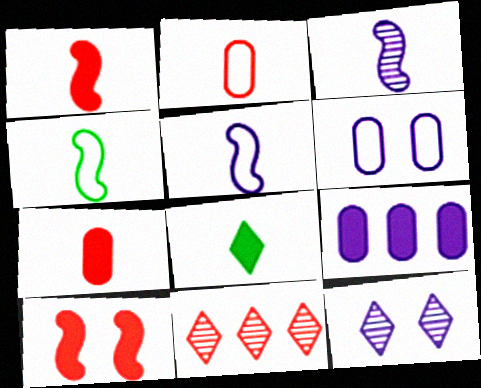[[1, 3, 4], 
[2, 3, 8], 
[2, 10, 11], 
[5, 9, 12], 
[8, 9, 10]]